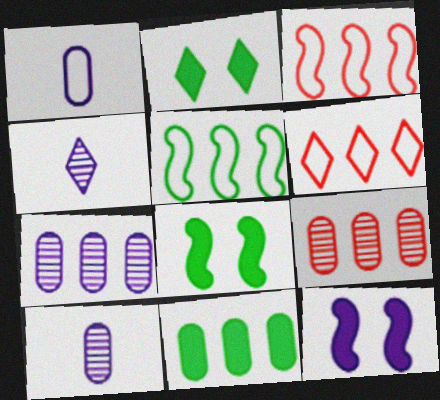[[2, 3, 10], 
[2, 4, 6], 
[6, 8, 10]]